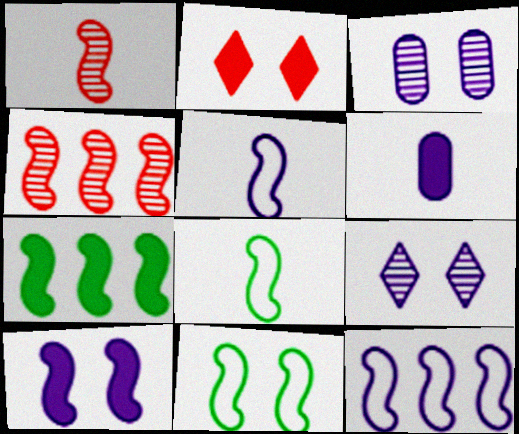[[2, 3, 11], 
[2, 6, 7], 
[4, 7, 12], 
[4, 8, 10], 
[6, 9, 12]]